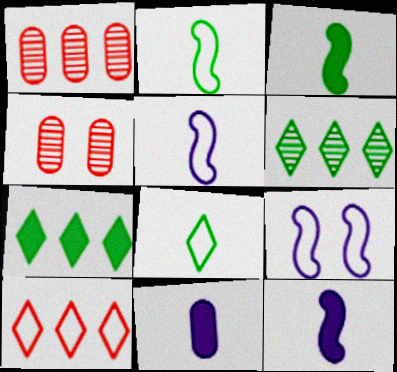[[4, 5, 7]]